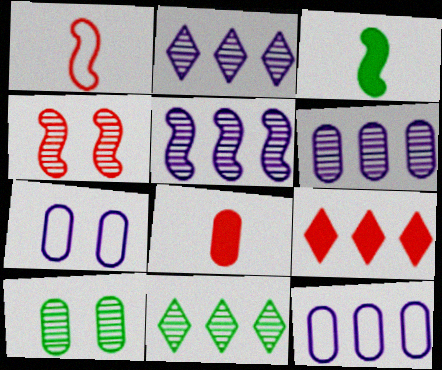[[2, 5, 6], 
[8, 10, 12]]